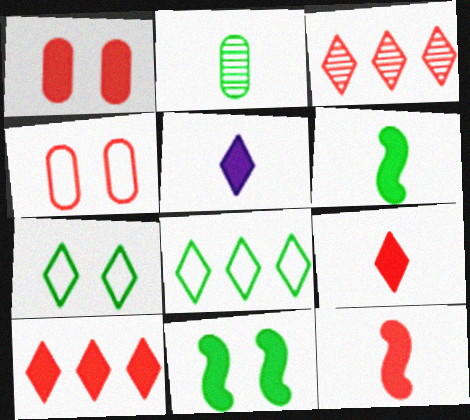[[1, 10, 12], 
[2, 8, 11], 
[3, 4, 12], 
[3, 5, 7]]